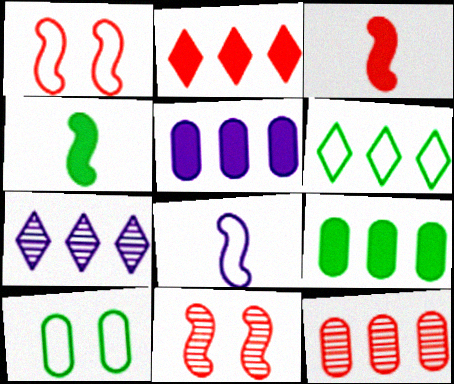[[2, 6, 7], 
[3, 7, 10]]